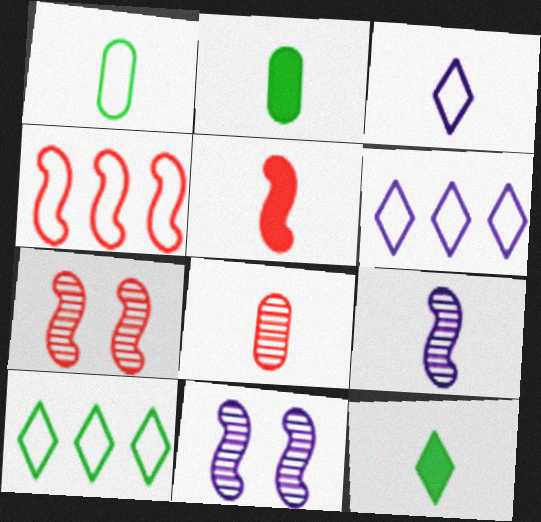[[2, 6, 7], 
[4, 5, 7]]